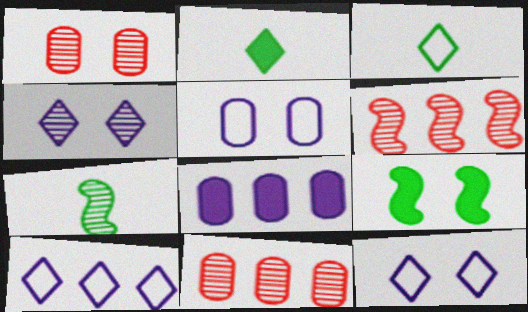[[1, 9, 12], 
[2, 5, 6], 
[4, 7, 11]]